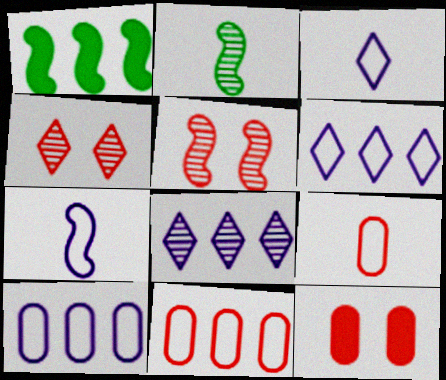[[1, 5, 7], 
[1, 8, 11], 
[2, 6, 12]]